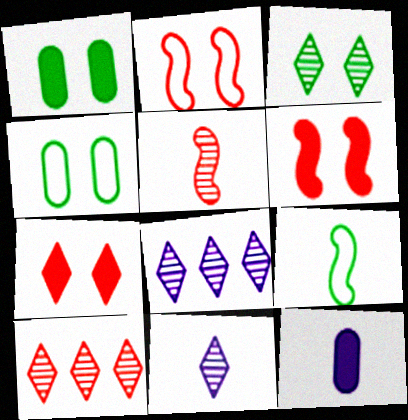[[3, 10, 11]]